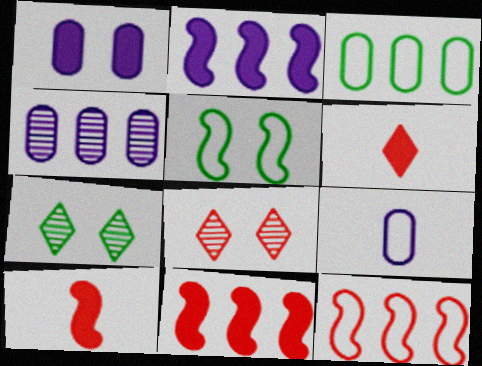[[1, 4, 9], 
[1, 5, 8], 
[4, 5, 6], 
[7, 9, 11]]